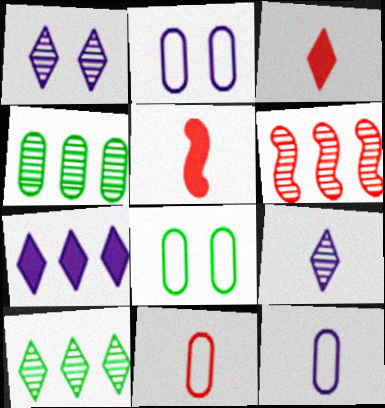[[2, 5, 10]]